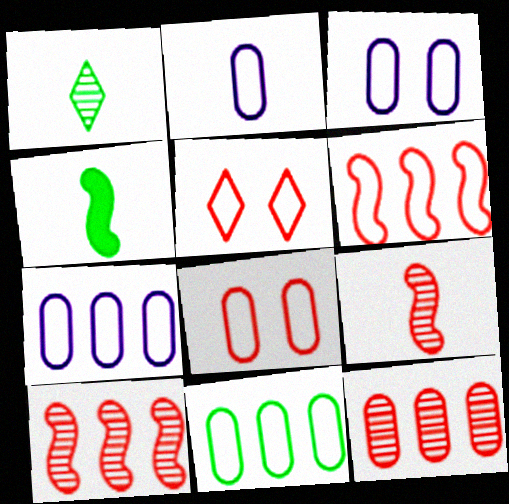[[2, 3, 7], 
[2, 8, 11]]